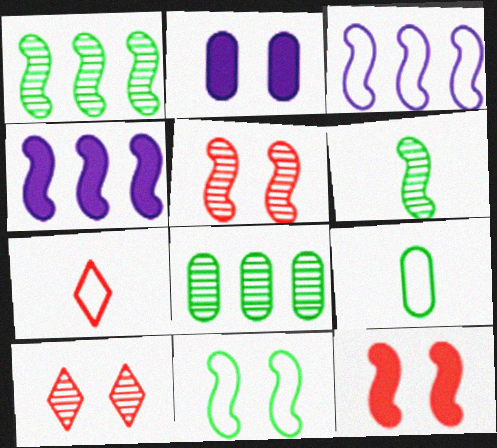[[1, 2, 7], 
[2, 10, 11], 
[3, 6, 12], 
[4, 9, 10]]